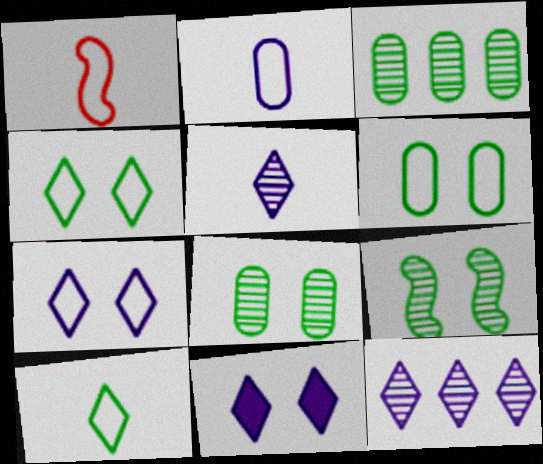[[1, 2, 10], 
[1, 3, 11]]